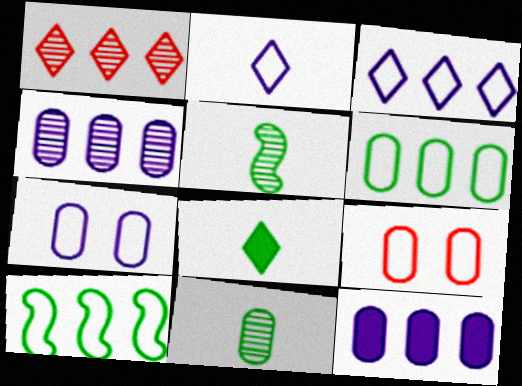[[1, 10, 12], 
[2, 9, 10], 
[9, 11, 12]]